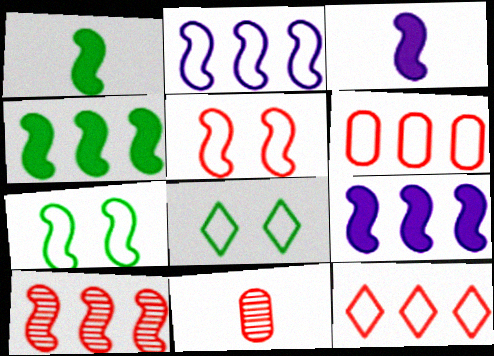[[2, 4, 10], 
[3, 7, 10], 
[8, 9, 11]]